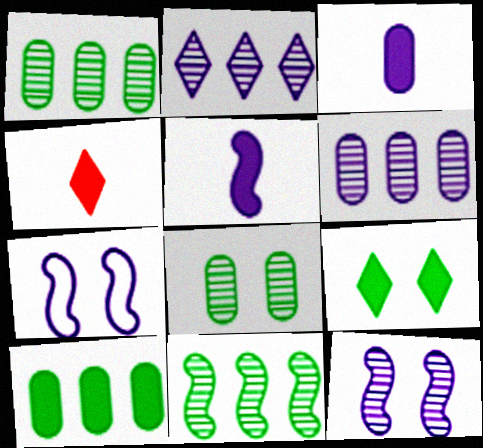[[1, 4, 7], 
[2, 3, 7]]